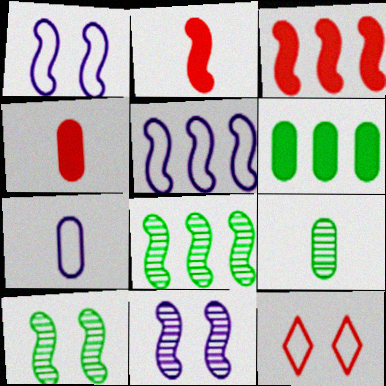[[1, 2, 8], 
[2, 5, 10], 
[3, 5, 8], 
[4, 7, 9]]